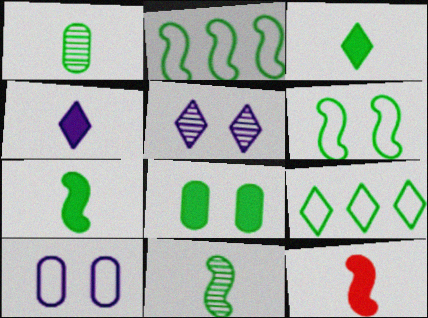[[8, 9, 11]]